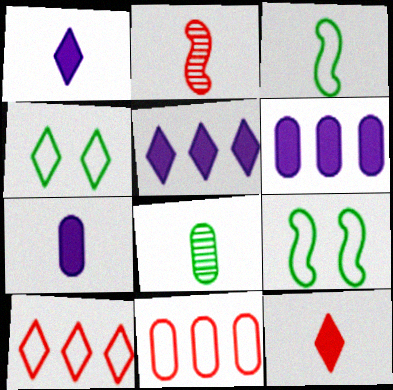[[2, 4, 6]]